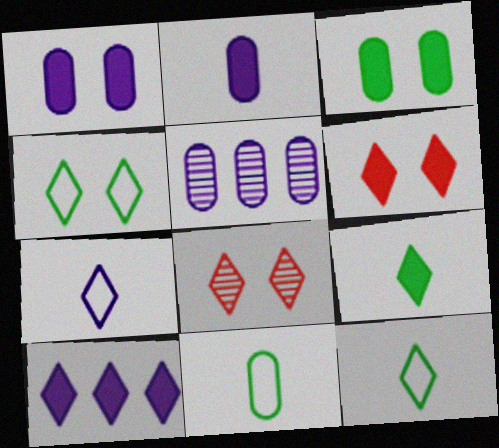[[6, 9, 10], 
[8, 10, 12]]